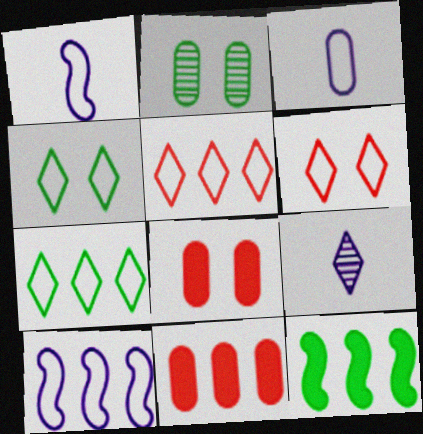[[2, 3, 11]]